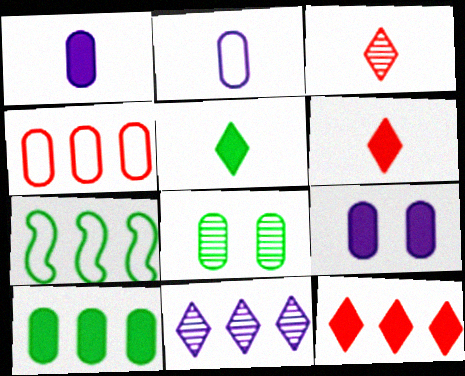[[1, 4, 8], 
[3, 7, 9], 
[5, 7, 8]]